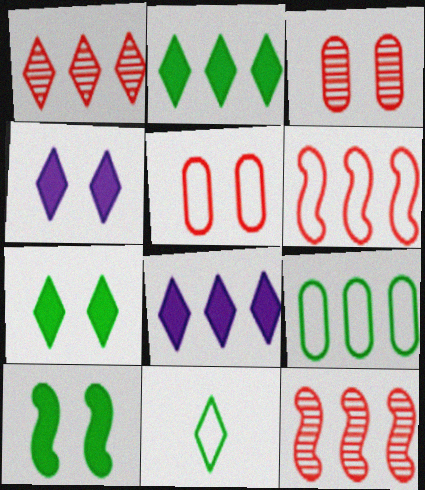[[1, 4, 11], 
[8, 9, 12]]